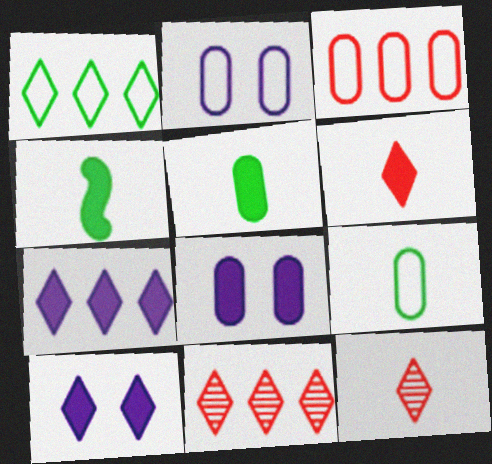[[1, 7, 11], 
[1, 10, 12], 
[2, 3, 9], 
[2, 4, 11]]